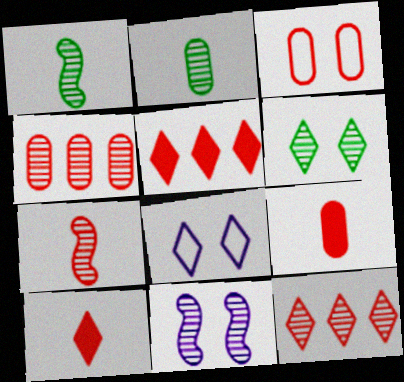[[2, 11, 12], 
[3, 4, 9], 
[3, 5, 7]]